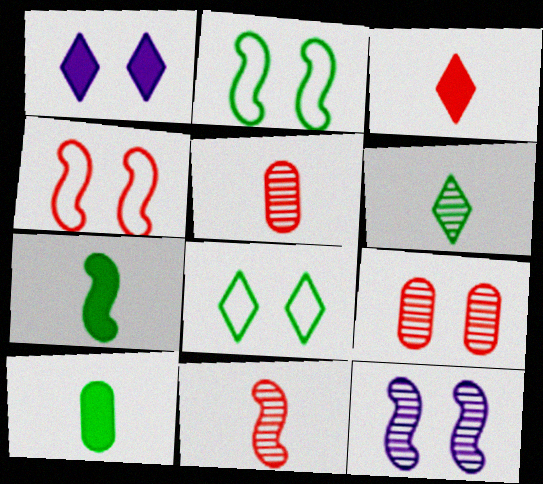[[1, 2, 9]]